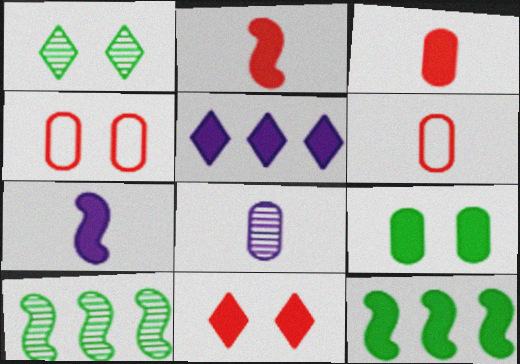[[2, 5, 9]]